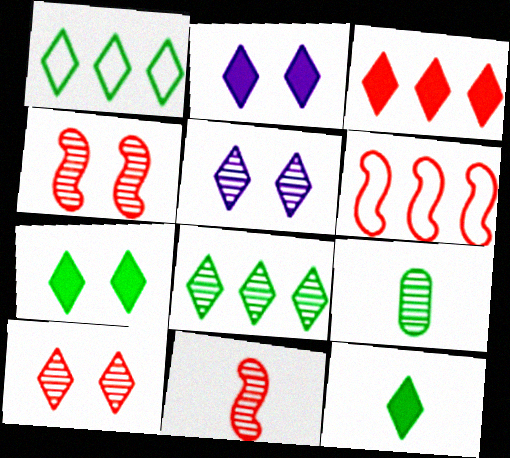[[2, 3, 12], 
[2, 6, 9]]